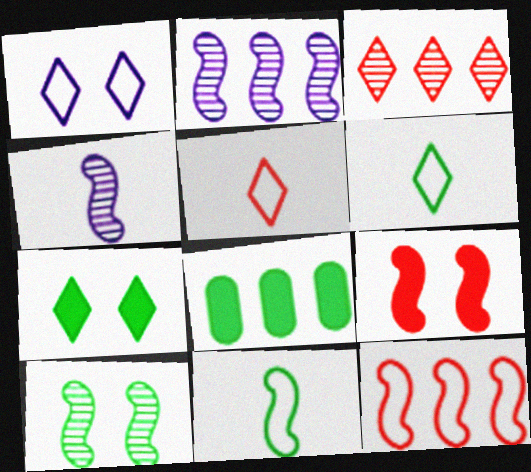[[2, 9, 11], 
[6, 8, 10]]